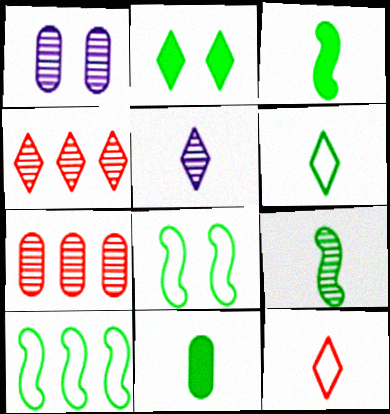[[1, 4, 9], 
[6, 9, 11]]